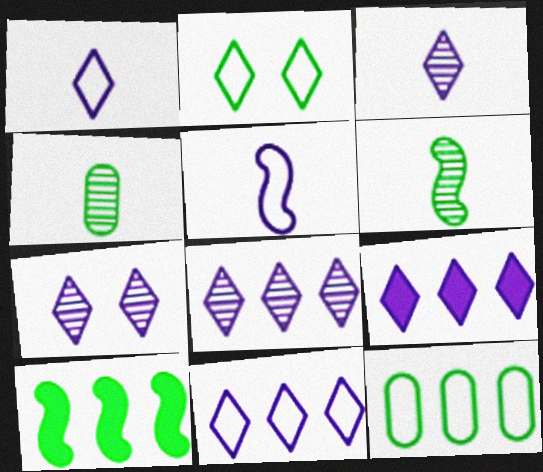[[1, 7, 9], 
[2, 4, 10], 
[3, 7, 8], 
[8, 9, 11]]